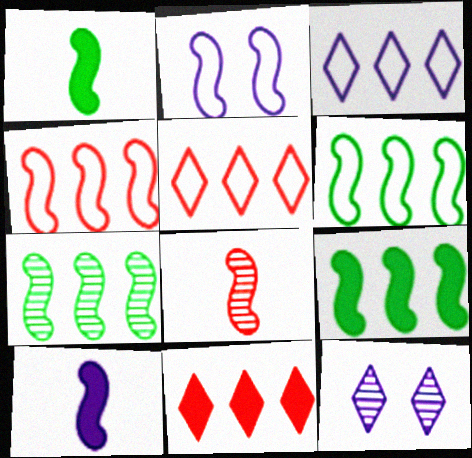[[2, 8, 9], 
[6, 7, 9]]